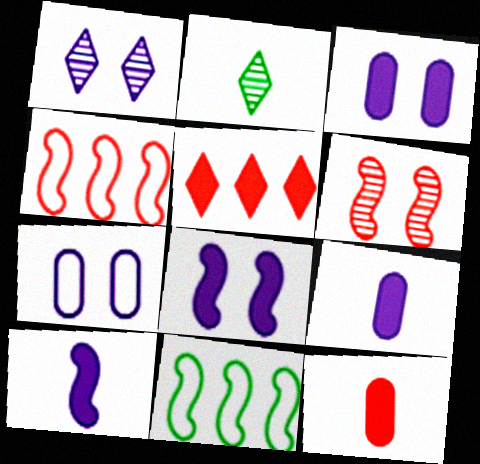[[1, 7, 8], 
[1, 11, 12], 
[2, 3, 4], 
[6, 10, 11]]